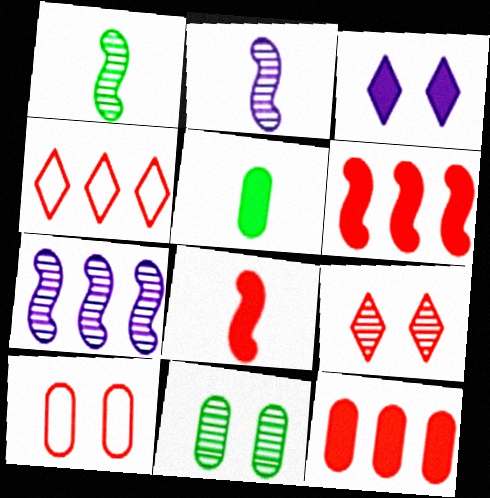[[3, 5, 6]]